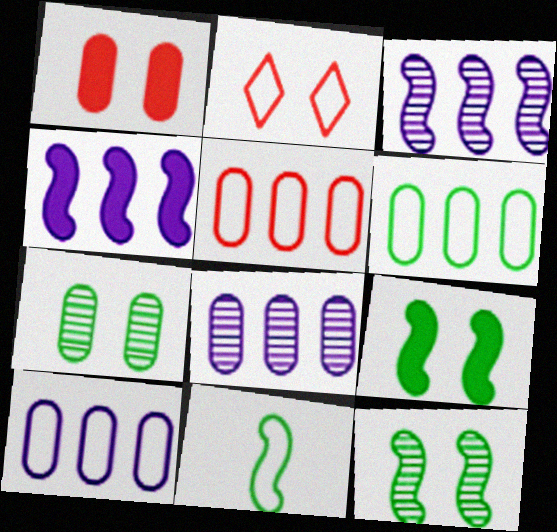[[2, 10, 11], 
[5, 6, 10]]